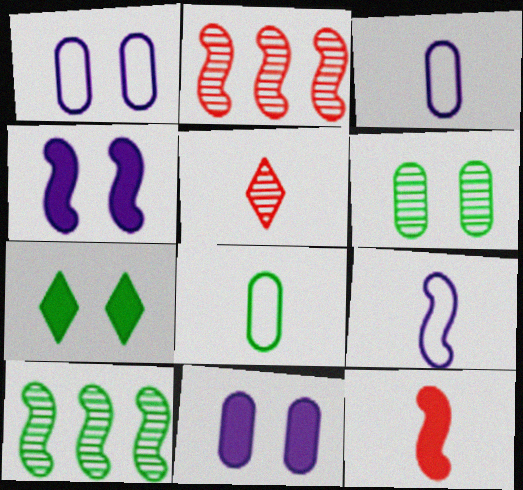[[2, 3, 7], 
[7, 8, 10]]